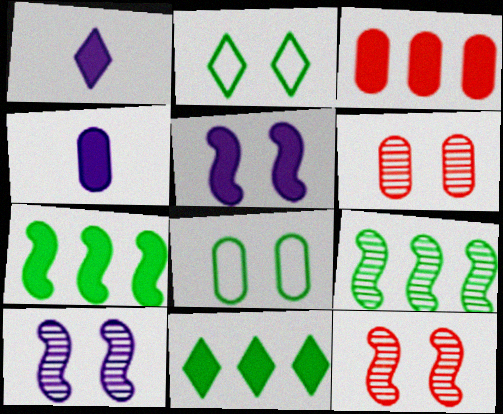[[2, 5, 6]]